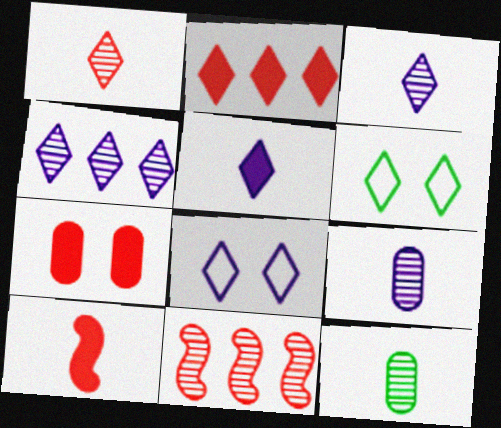[[2, 3, 6], 
[2, 7, 10], 
[4, 5, 8]]